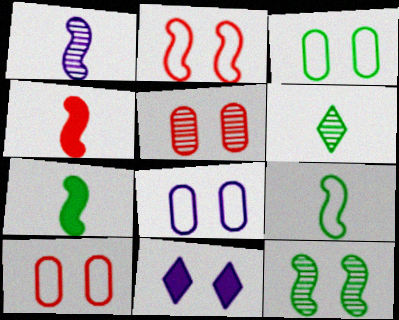[[1, 4, 9], 
[3, 8, 10], 
[10, 11, 12]]